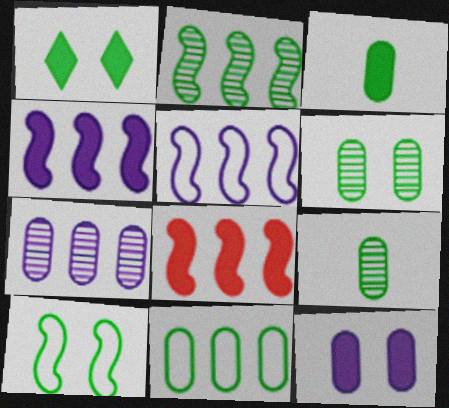[[1, 6, 10], 
[2, 5, 8], 
[3, 6, 11]]